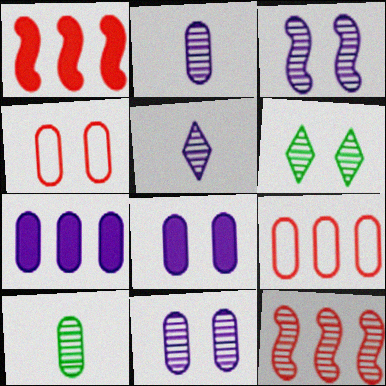[[2, 6, 12], 
[4, 7, 10], 
[8, 9, 10]]